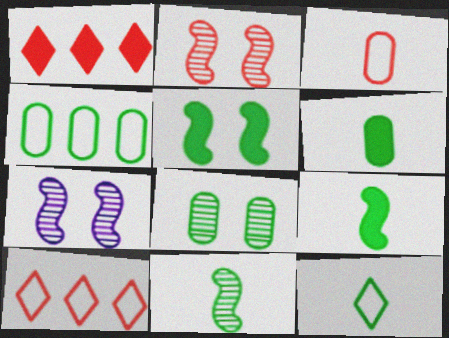[[1, 2, 3], 
[4, 6, 8], 
[6, 7, 10], 
[6, 11, 12]]